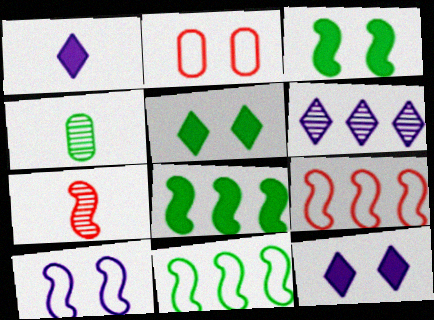[[4, 5, 11], 
[4, 9, 12], 
[7, 8, 10]]